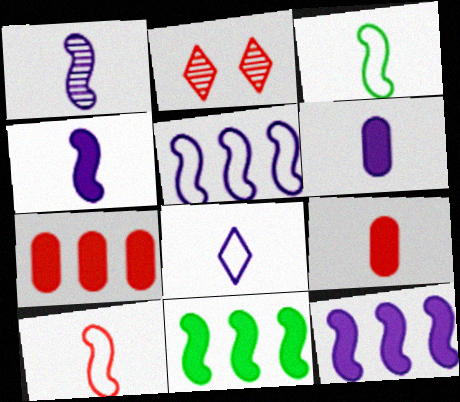[[1, 6, 8], 
[2, 7, 10]]